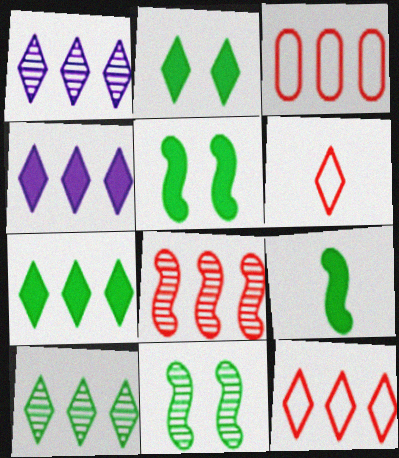[[1, 2, 6], 
[1, 7, 12], 
[4, 10, 12]]